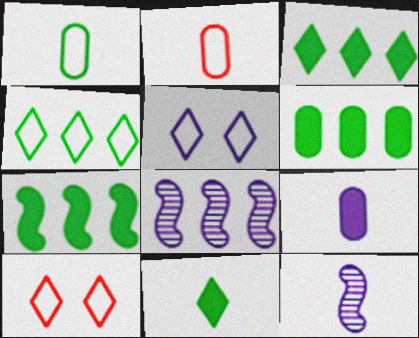[[2, 11, 12], 
[3, 6, 7], 
[5, 8, 9], 
[6, 10, 12]]